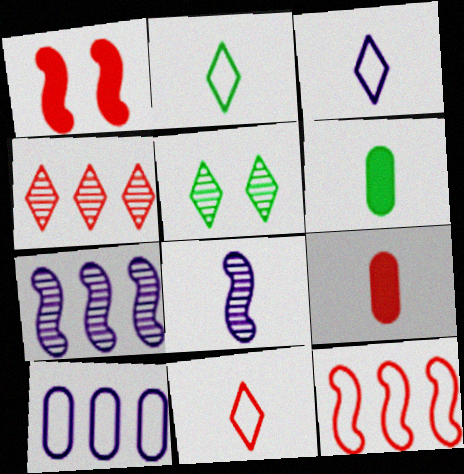[[2, 3, 11], 
[2, 8, 9], 
[6, 8, 11]]